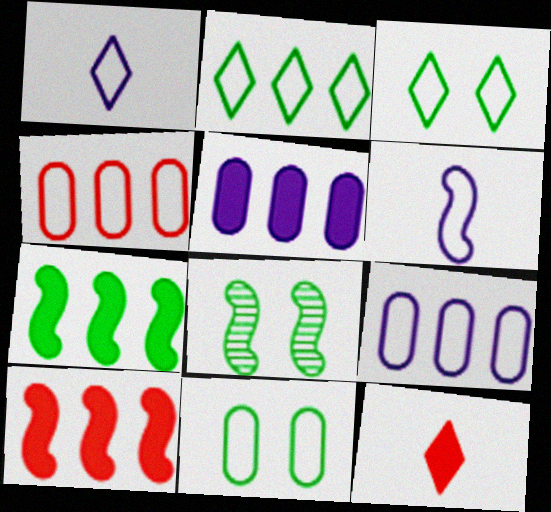[[3, 4, 6], 
[6, 8, 10], 
[8, 9, 12]]